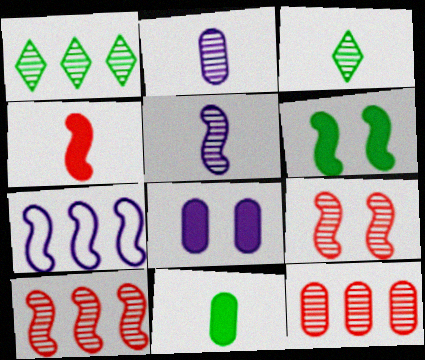[[1, 2, 9]]